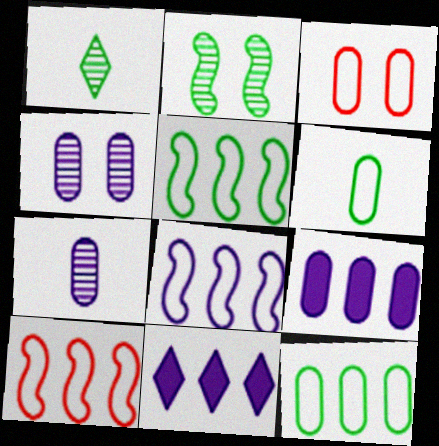[[5, 8, 10]]